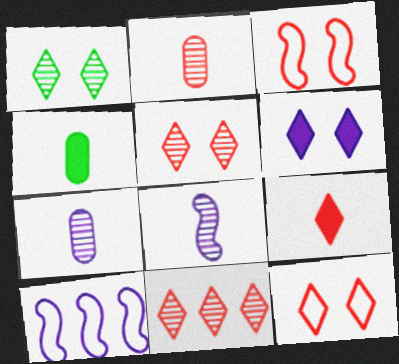[[1, 6, 12], 
[4, 5, 10], 
[6, 7, 10], 
[9, 11, 12]]